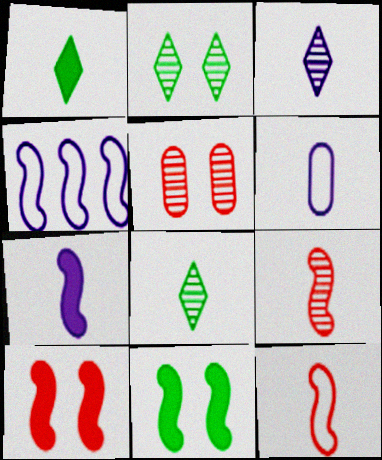[[1, 4, 5], 
[1, 6, 9], 
[3, 6, 7], 
[4, 9, 11]]